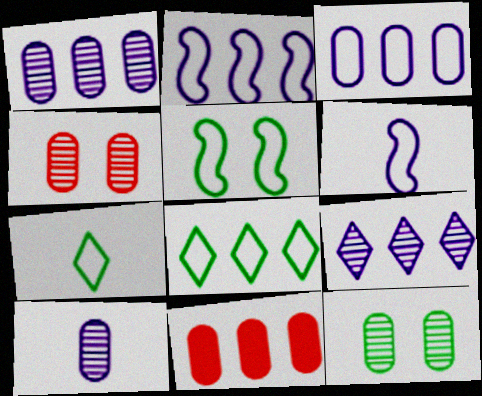[]